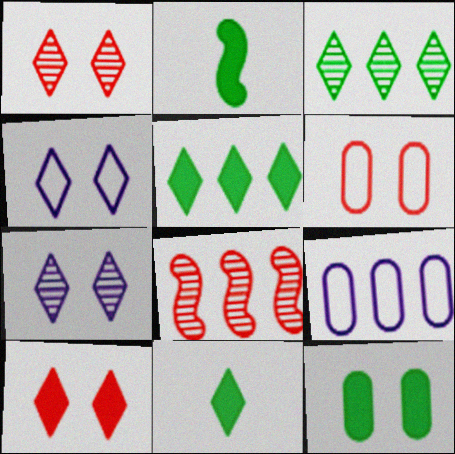[[1, 2, 9], 
[2, 5, 12], 
[5, 8, 9]]